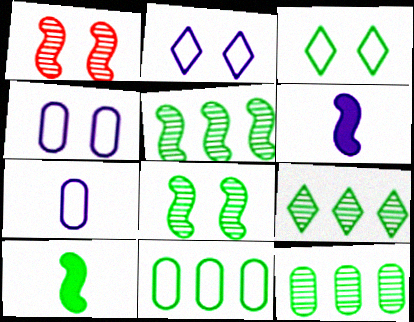[[3, 10, 12], 
[5, 9, 12]]